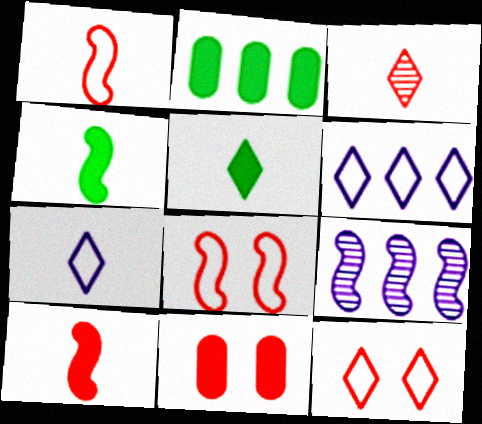[[3, 5, 7], 
[4, 8, 9]]